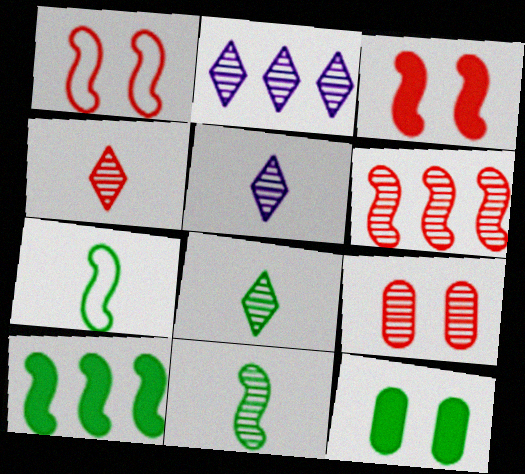[[2, 9, 11], 
[4, 5, 8], 
[4, 6, 9]]